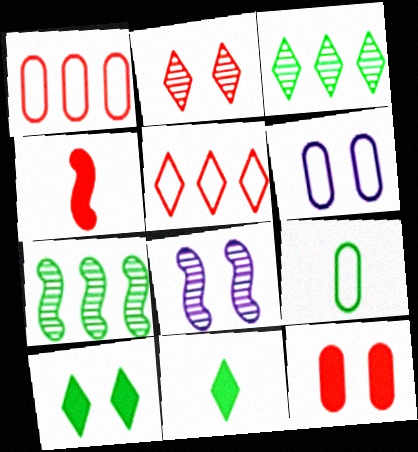[[1, 2, 4], 
[1, 6, 9], 
[1, 8, 11], 
[3, 4, 6], 
[7, 9, 10]]